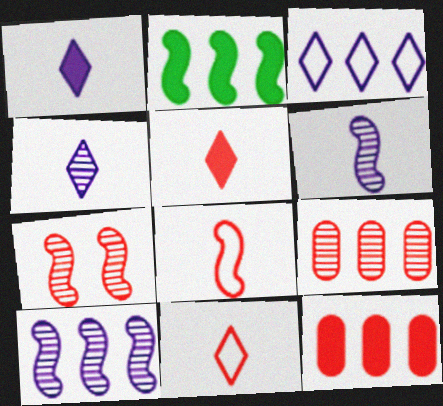[[2, 3, 9], 
[7, 11, 12]]